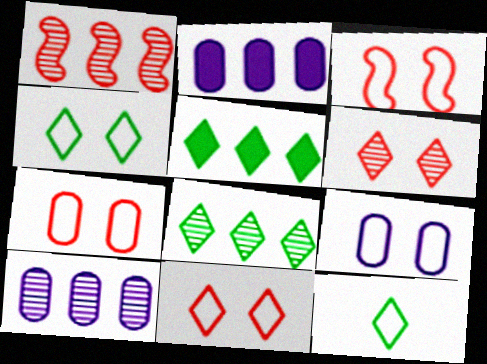[[1, 8, 10], 
[3, 4, 9], 
[3, 7, 11]]